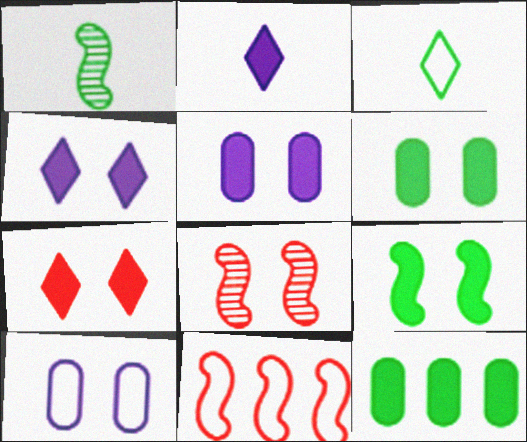[[3, 10, 11], 
[5, 7, 9]]